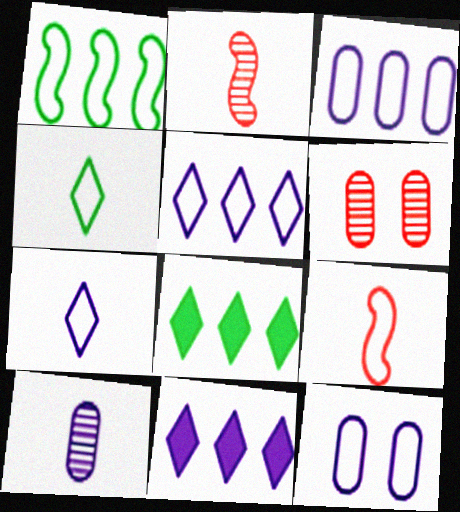[[2, 8, 12]]